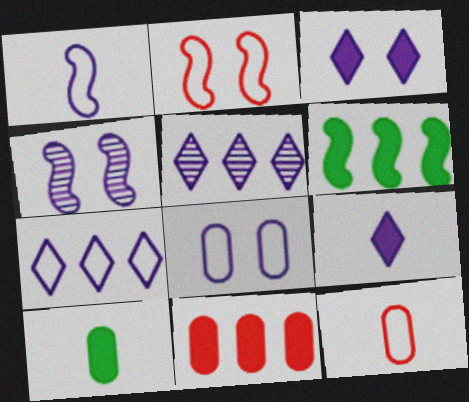[[1, 7, 8], 
[2, 5, 10], 
[3, 4, 8]]